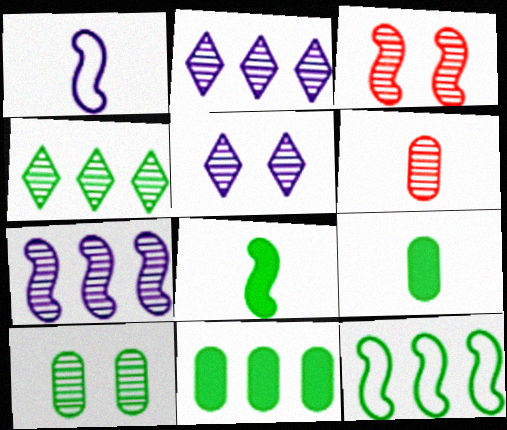[[3, 5, 10], 
[4, 11, 12]]